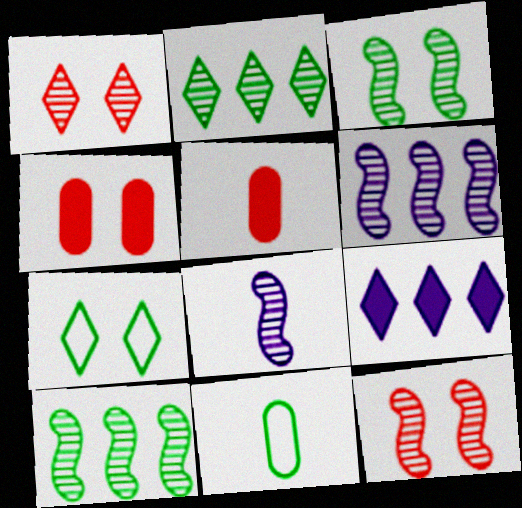[[5, 6, 7], 
[8, 10, 12], 
[9, 11, 12]]